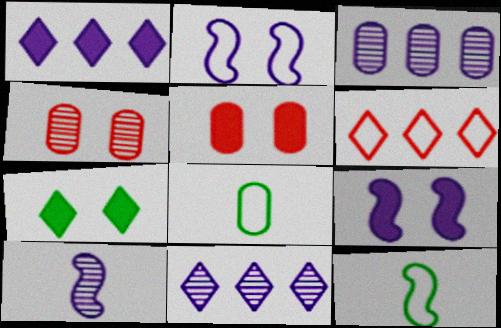[[1, 4, 12], 
[2, 4, 7], 
[2, 6, 8], 
[3, 5, 8], 
[5, 7, 9], 
[5, 11, 12]]